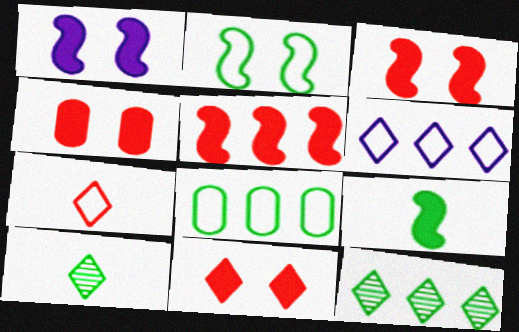[[1, 5, 9], 
[3, 4, 11], 
[6, 10, 11]]